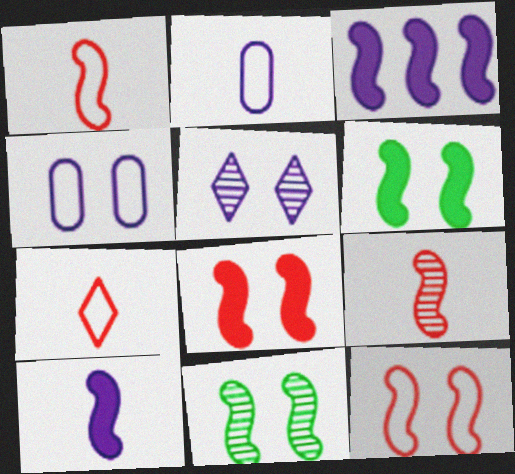[[1, 3, 11], 
[2, 3, 5]]